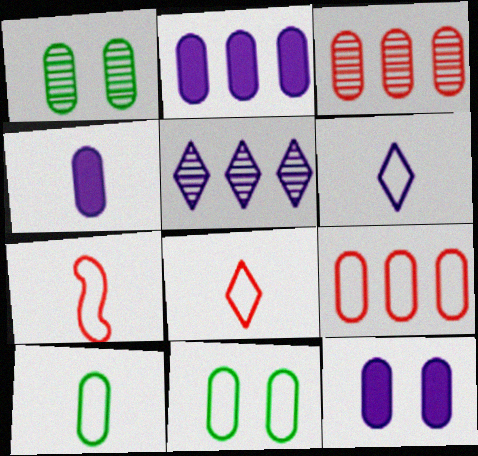[[1, 4, 9], 
[2, 4, 12], 
[3, 4, 11], 
[3, 10, 12], 
[6, 7, 10]]